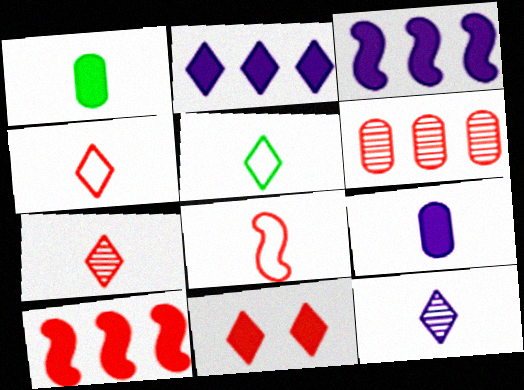[[1, 3, 11], 
[1, 8, 12], 
[6, 8, 11]]